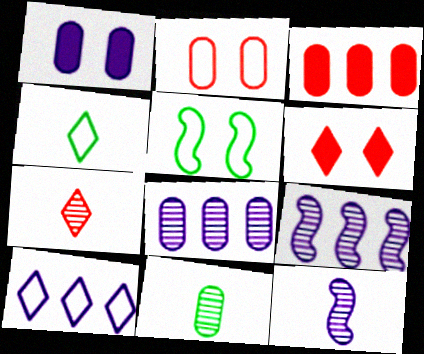[[1, 10, 12], 
[7, 11, 12]]